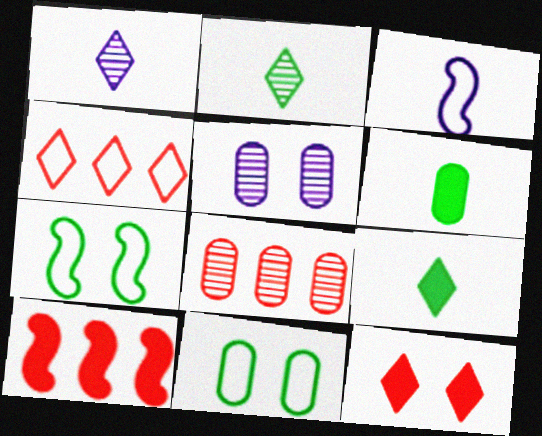[[1, 10, 11], 
[3, 4, 11], 
[4, 8, 10], 
[5, 7, 12]]